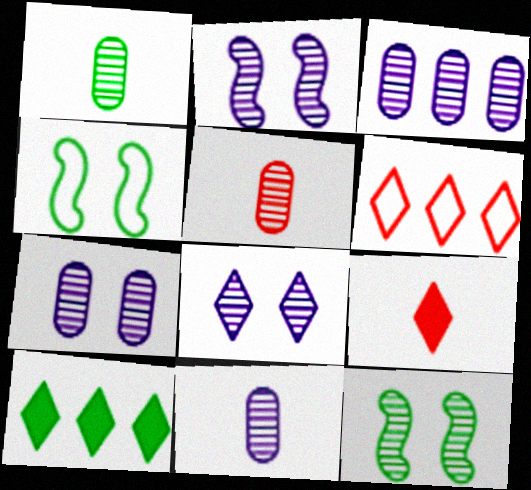[[1, 4, 10], 
[1, 5, 11], 
[2, 7, 8], 
[3, 4, 9], 
[3, 7, 11]]